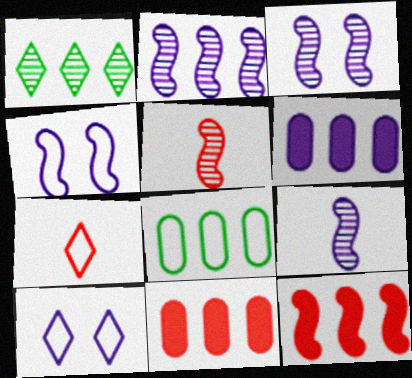[[2, 3, 9], 
[4, 7, 8], 
[6, 9, 10]]